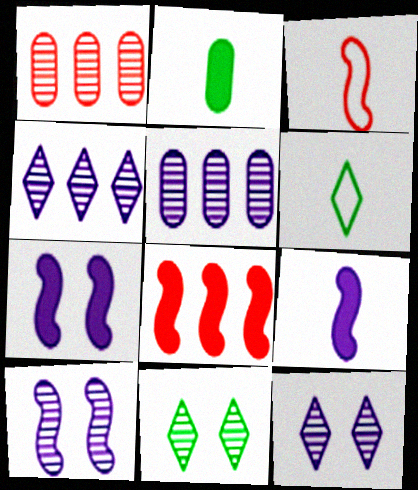[[1, 6, 7]]